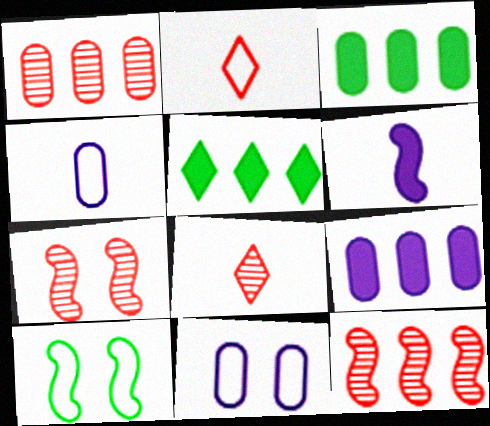[[1, 7, 8], 
[4, 5, 7], 
[6, 10, 12], 
[8, 9, 10]]